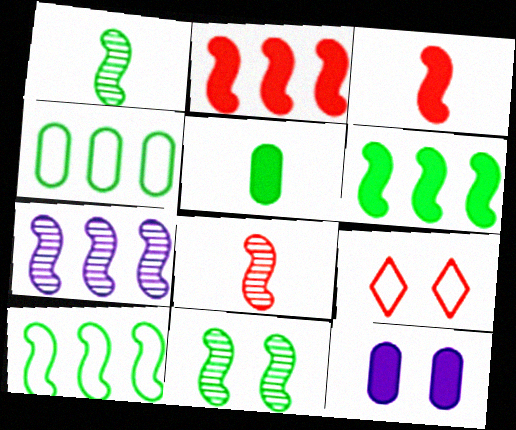[[2, 7, 10], 
[5, 7, 9], 
[7, 8, 11], 
[9, 11, 12]]